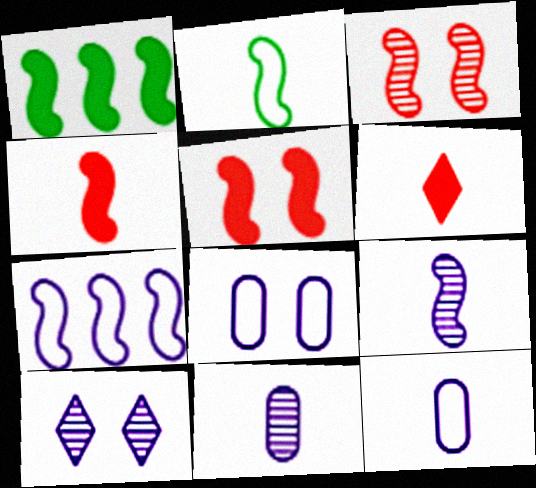[[2, 4, 9], 
[2, 6, 11]]